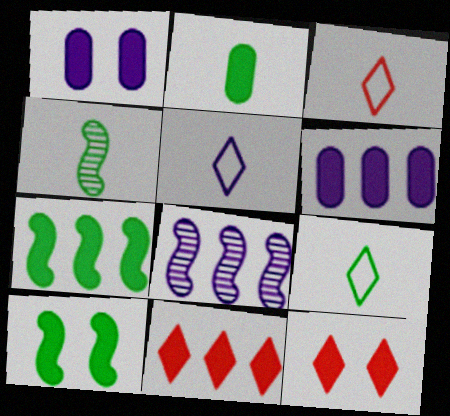[[1, 5, 8], 
[1, 10, 12], 
[2, 4, 9], 
[3, 5, 9], 
[6, 7, 11]]